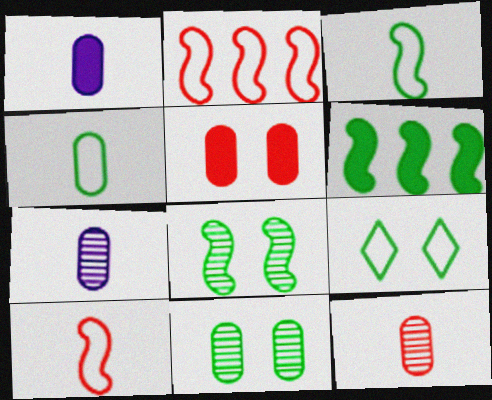[[1, 4, 12], 
[3, 6, 8]]